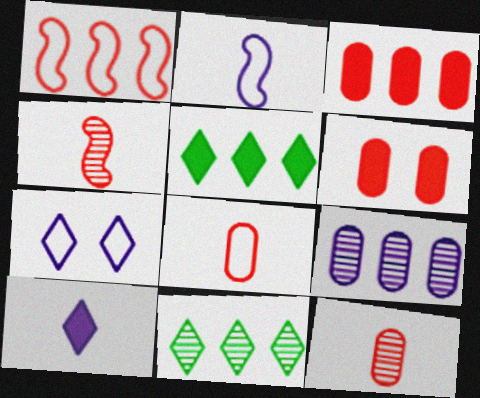[[1, 5, 9], 
[2, 6, 11]]